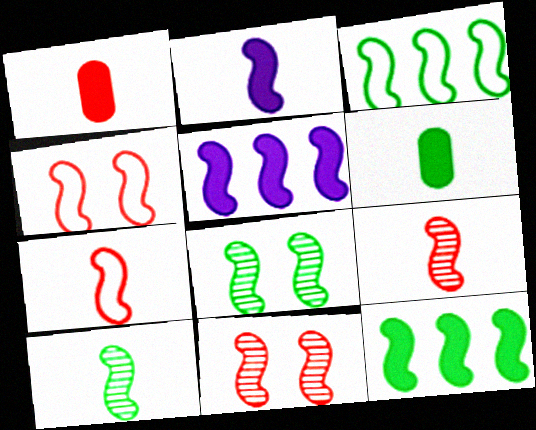[[2, 3, 11], 
[2, 7, 10], 
[4, 5, 10], 
[5, 7, 8]]